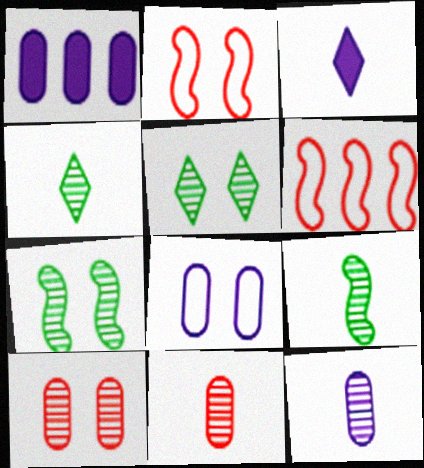[[1, 2, 4], 
[1, 8, 12]]